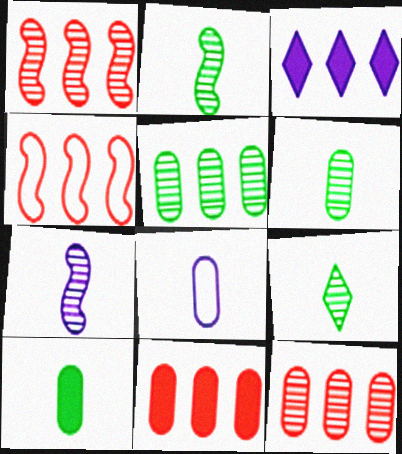[[2, 6, 9], 
[3, 4, 5]]